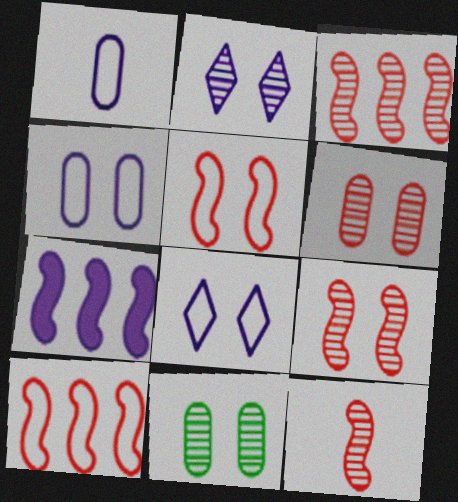[[1, 2, 7], 
[2, 9, 11], 
[3, 9, 12]]